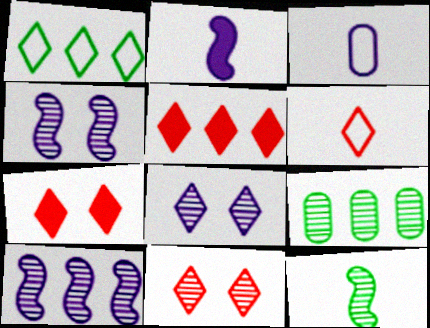[[5, 6, 11]]